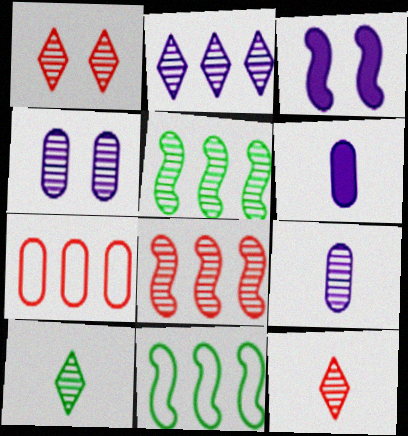[[1, 2, 10], 
[1, 5, 9], 
[1, 6, 11], 
[3, 7, 10], 
[4, 5, 12], 
[4, 8, 10]]